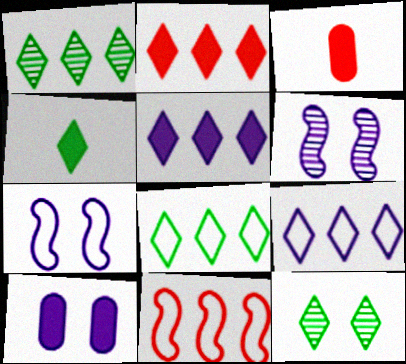[[1, 2, 9], 
[1, 3, 7], 
[3, 6, 8], 
[4, 8, 12]]